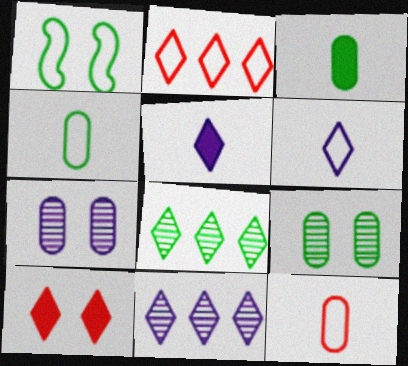[[1, 3, 8], 
[1, 7, 10], 
[6, 8, 10]]